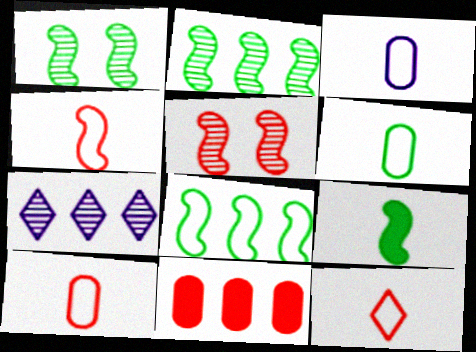[[1, 8, 9], 
[3, 6, 10], 
[4, 10, 12], 
[5, 11, 12], 
[7, 8, 11]]